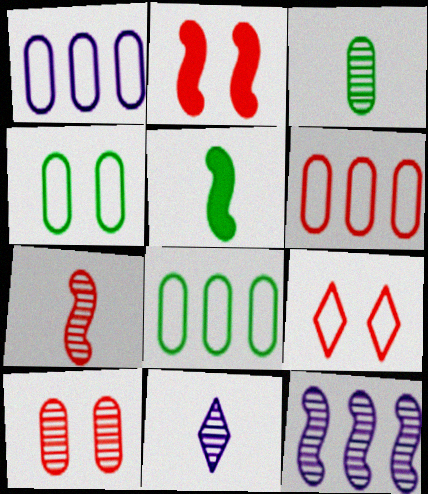[[1, 6, 8], 
[2, 8, 11], 
[2, 9, 10], 
[3, 7, 11]]